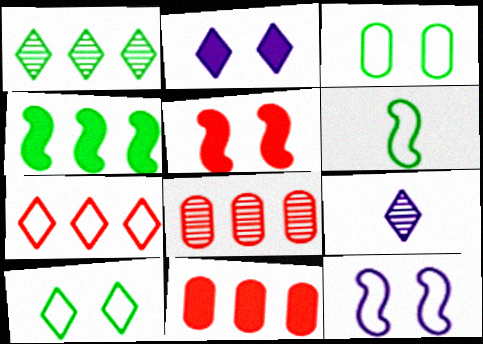[[2, 6, 8]]